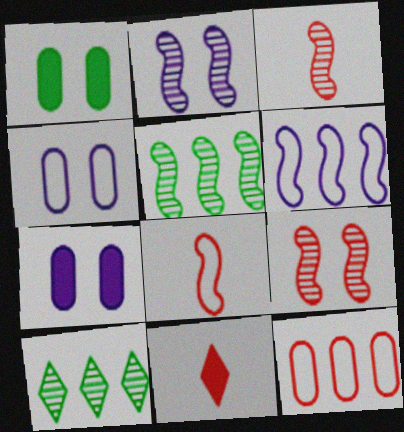[[2, 3, 5], 
[4, 5, 11], 
[7, 8, 10], 
[9, 11, 12]]